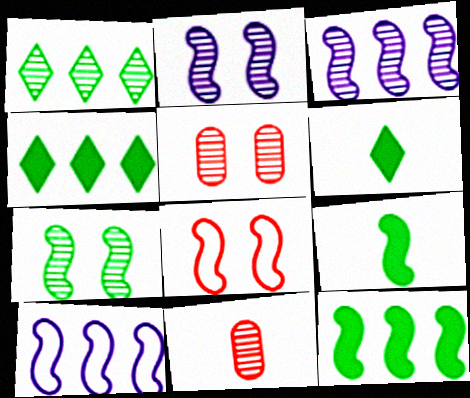[[1, 2, 11], 
[3, 8, 9], 
[5, 6, 10]]